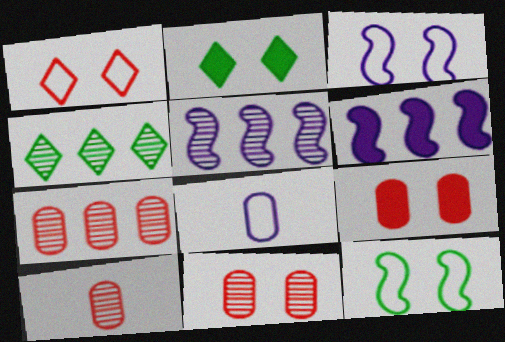[[2, 3, 11], 
[4, 5, 7], 
[7, 10, 11]]